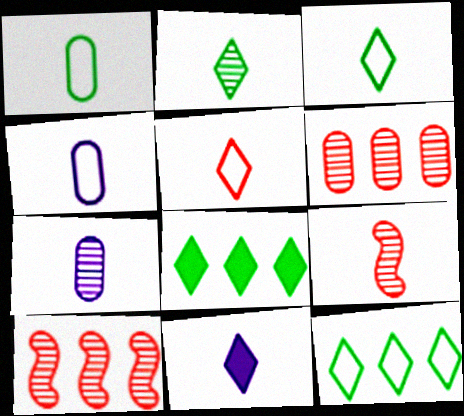[[1, 9, 11], 
[2, 5, 11], 
[2, 7, 9]]